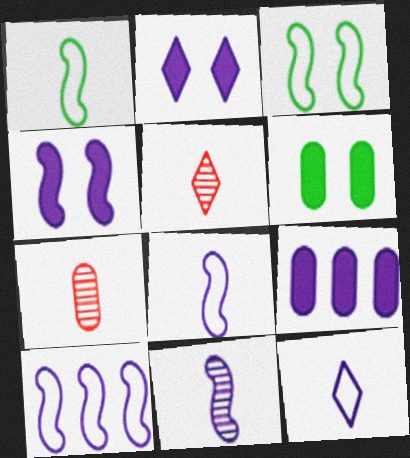[[3, 5, 9], 
[4, 10, 11], 
[5, 6, 10]]